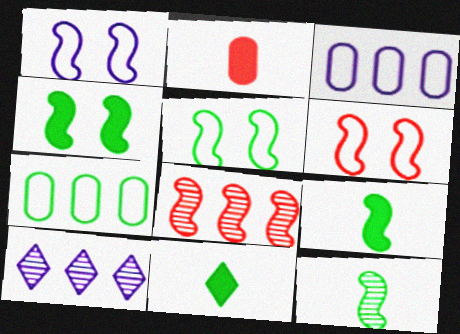[[1, 5, 6], 
[1, 8, 9], 
[2, 5, 10]]